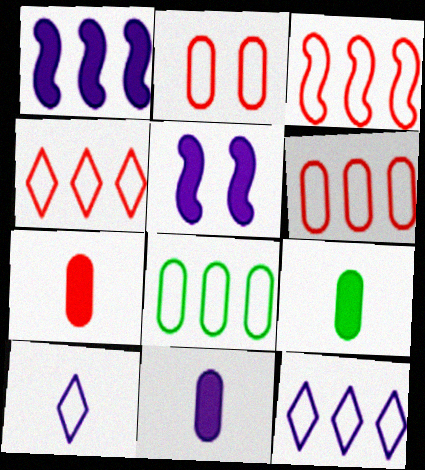[[3, 4, 6], 
[3, 8, 12], 
[7, 9, 11]]